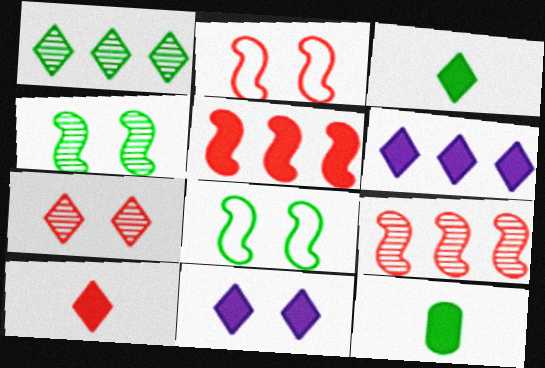[[1, 8, 12], 
[5, 11, 12]]